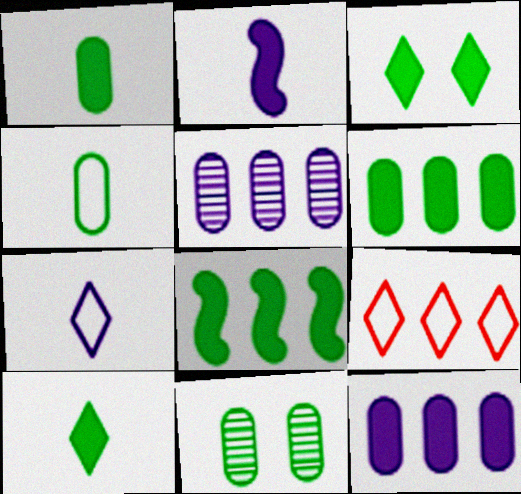[[1, 3, 8], 
[2, 9, 11], 
[4, 6, 11], 
[5, 8, 9]]